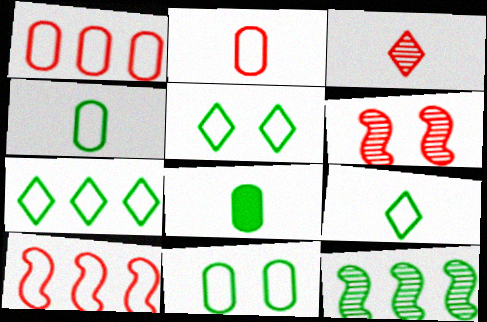[[5, 7, 9], 
[5, 8, 12]]